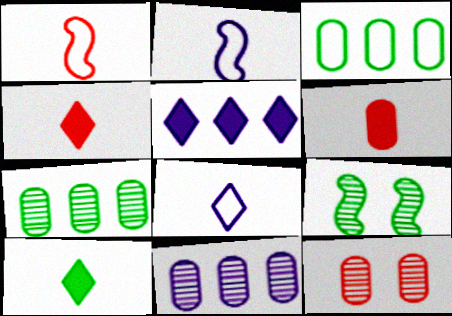[[3, 9, 10]]